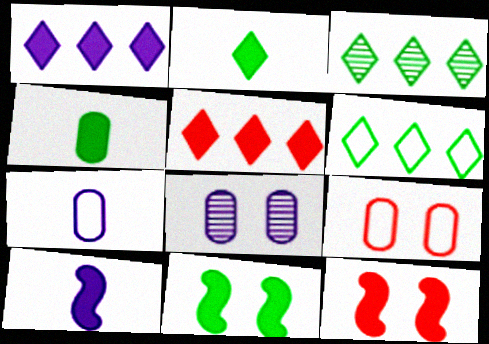[[1, 4, 12], 
[3, 7, 12], 
[3, 9, 10]]